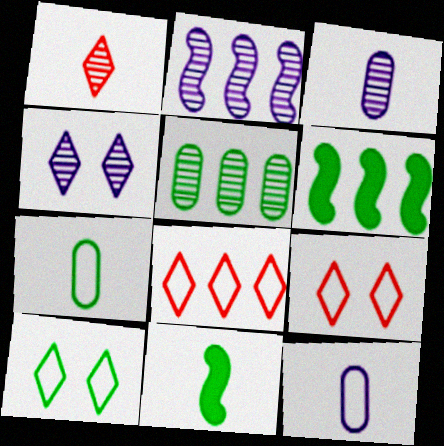[[1, 11, 12], 
[2, 3, 4], 
[3, 6, 9], 
[5, 10, 11]]